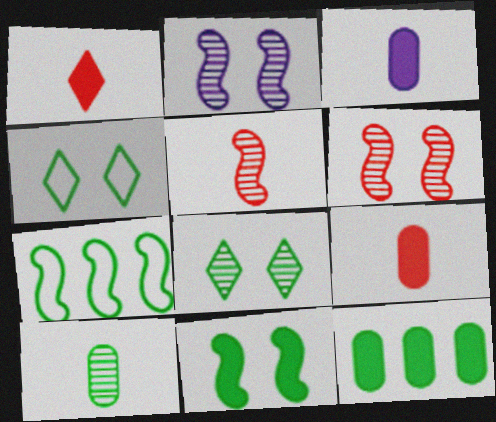[]